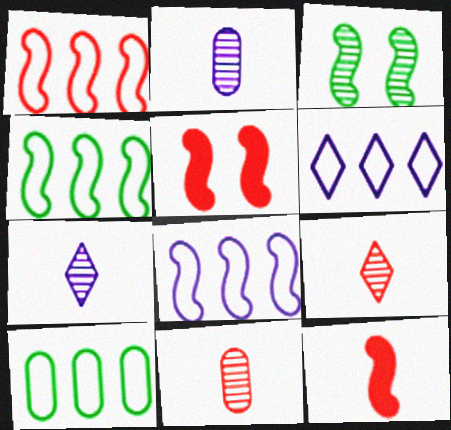[[1, 4, 8], 
[1, 6, 10], 
[3, 8, 12], 
[5, 7, 10]]